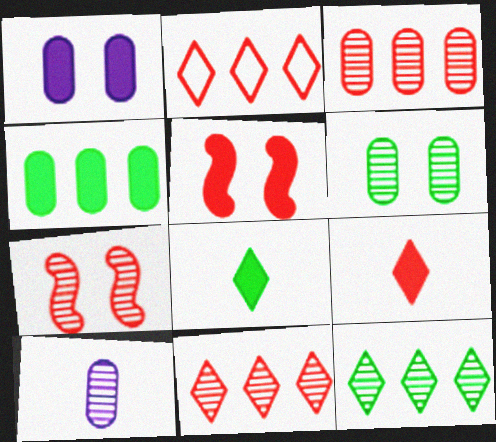[[3, 6, 10], 
[7, 10, 12]]